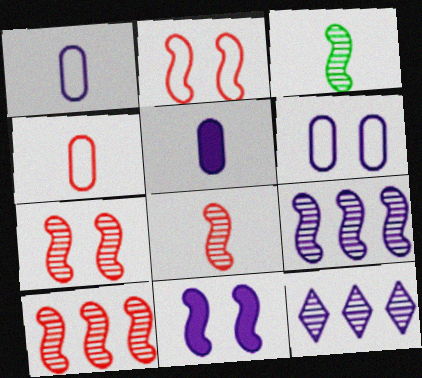[[1, 11, 12], 
[3, 7, 9], 
[7, 8, 10]]